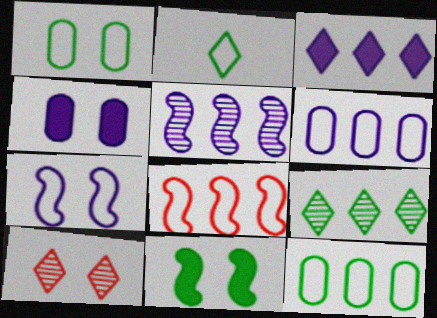[[2, 3, 10], 
[3, 5, 6]]